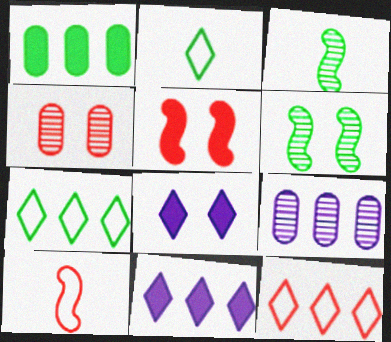[[1, 2, 6], 
[2, 5, 9]]